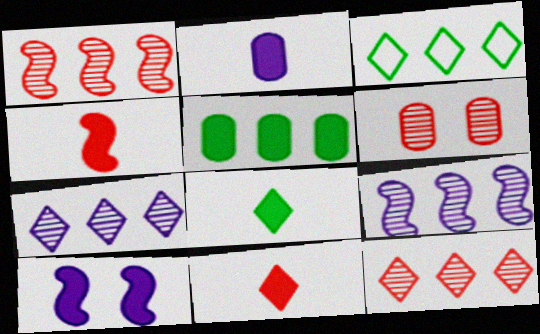[[2, 4, 8], 
[5, 10, 11]]